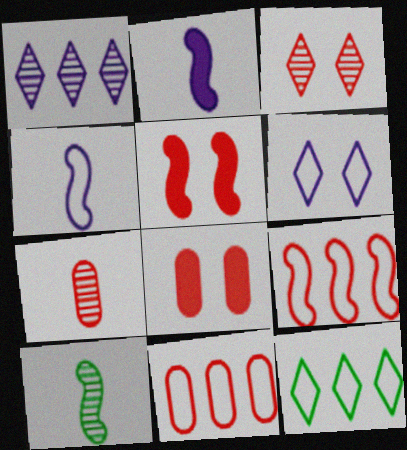[[7, 8, 11]]